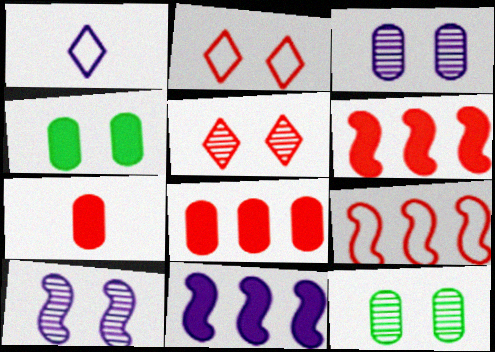[[1, 3, 11], 
[1, 6, 12], 
[2, 4, 10], 
[5, 7, 9], 
[5, 10, 12]]